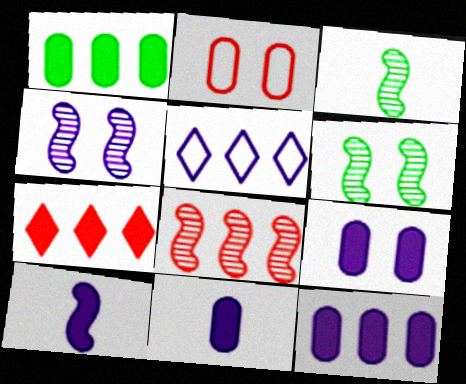[[1, 5, 8], 
[3, 4, 8], 
[4, 5, 11], 
[9, 11, 12]]